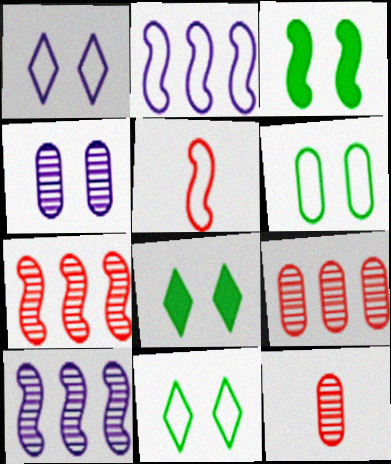[[2, 8, 12], 
[3, 5, 10]]